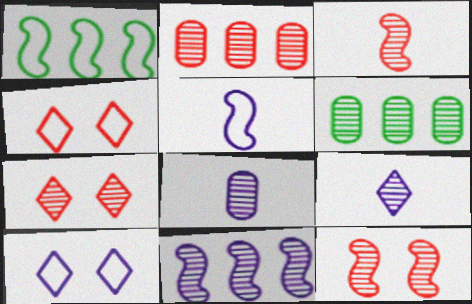[[2, 3, 7], 
[6, 9, 12]]